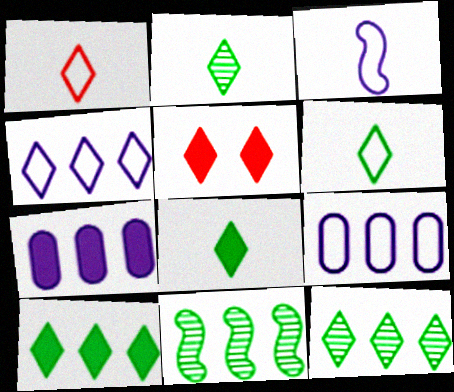[[2, 4, 5], 
[2, 6, 8]]